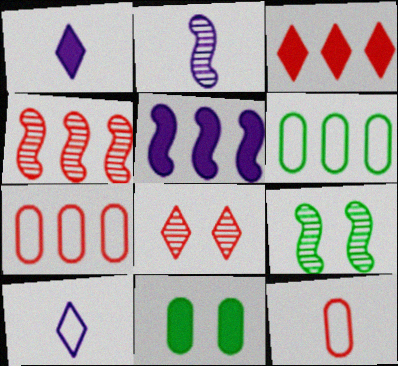[[1, 7, 9], 
[2, 4, 9], 
[3, 4, 7], 
[4, 10, 11]]